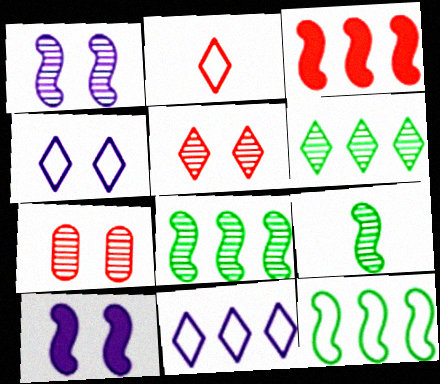[[2, 3, 7]]